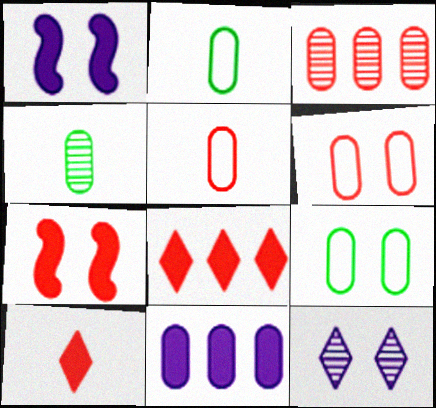[[4, 6, 11], 
[7, 9, 12]]